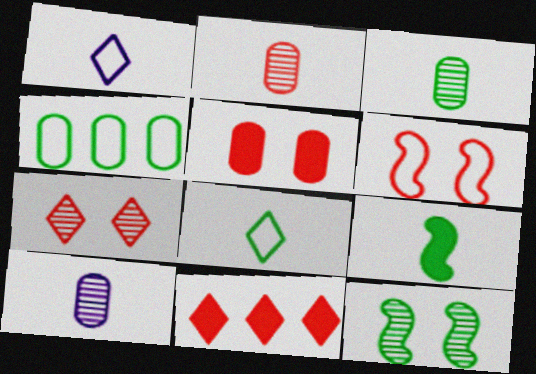[[1, 2, 9], 
[1, 4, 6], 
[2, 3, 10], 
[2, 6, 11], 
[3, 8, 9], 
[4, 5, 10], 
[5, 6, 7]]